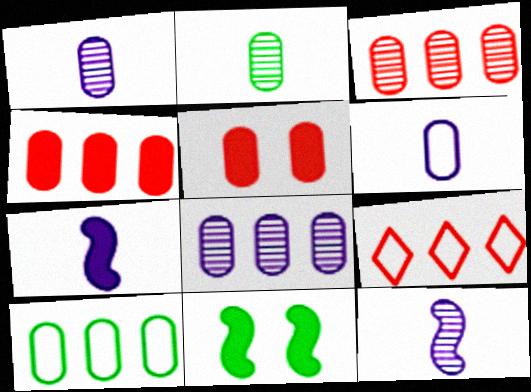[[1, 5, 10], 
[1, 9, 11], 
[4, 8, 10]]